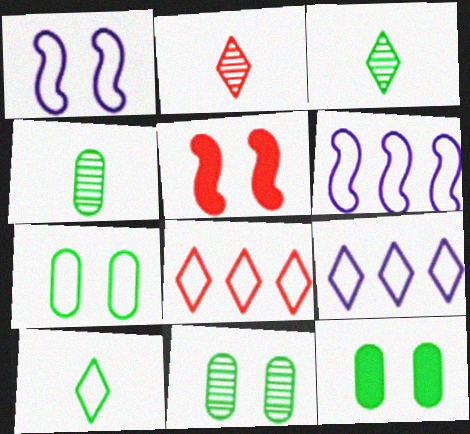[[2, 6, 12], 
[4, 5, 9], 
[7, 11, 12]]